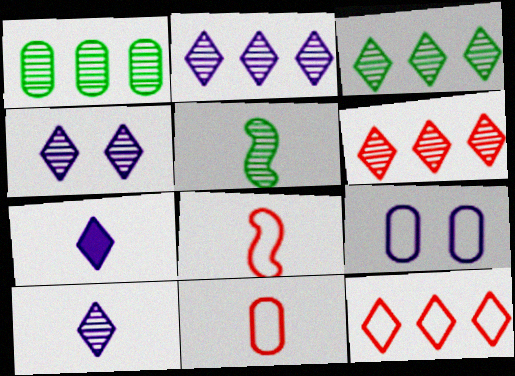[[2, 3, 6], 
[2, 4, 10], 
[5, 7, 11]]